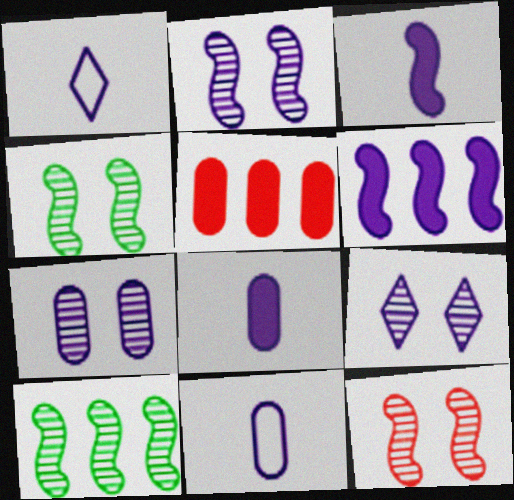[[1, 4, 5], 
[1, 6, 7], 
[2, 4, 12], 
[2, 7, 9], 
[6, 9, 11]]